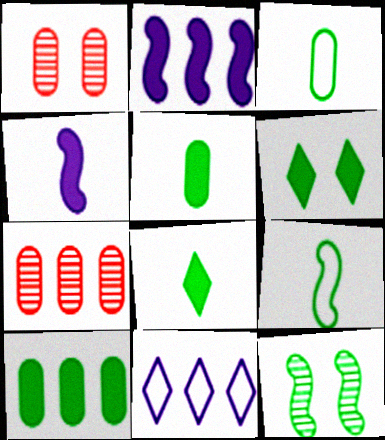[]